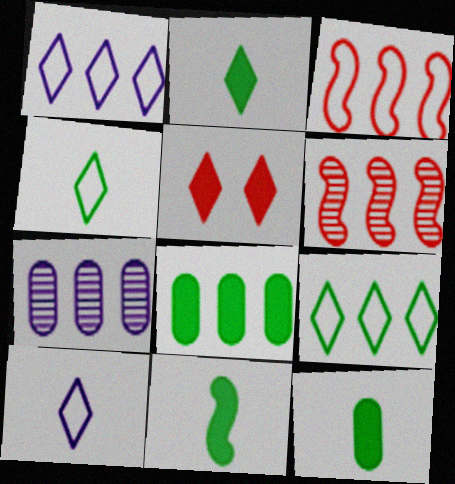[[1, 6, 8], 
[2, 11, 12]]